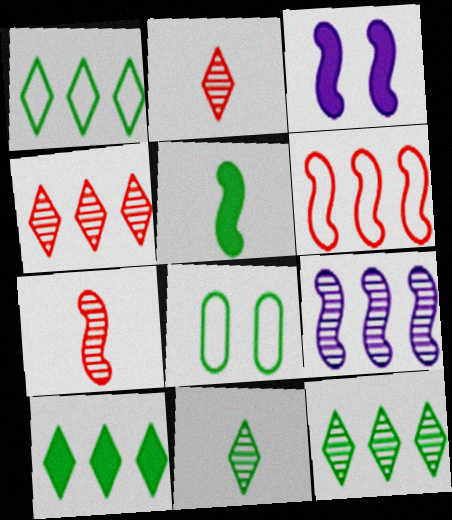[[1, 10, 12], 
[5, 8, 12]]